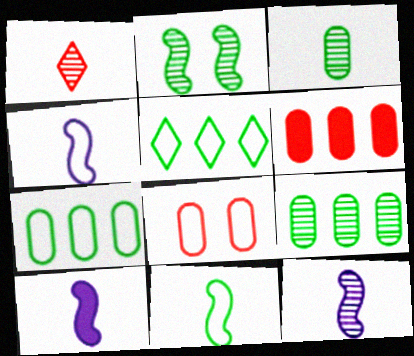[[1, 3, 12], 
[4, 5, 8], 
[4, 10, 12]]